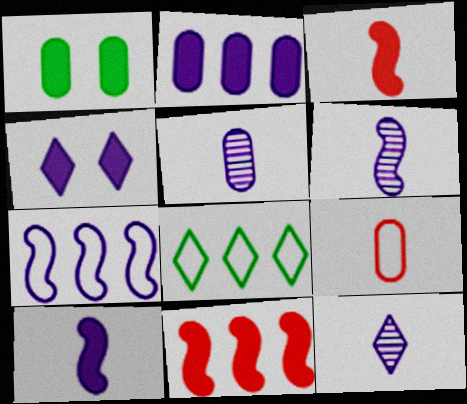[[2, 4, 10], 
[4, 5, 7], 
[5, 6, 12]]